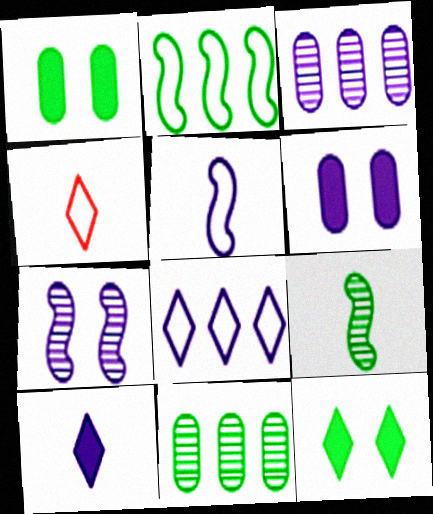[]